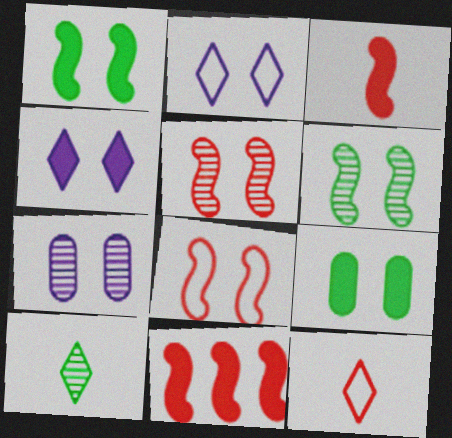[[2, 5, 9]]